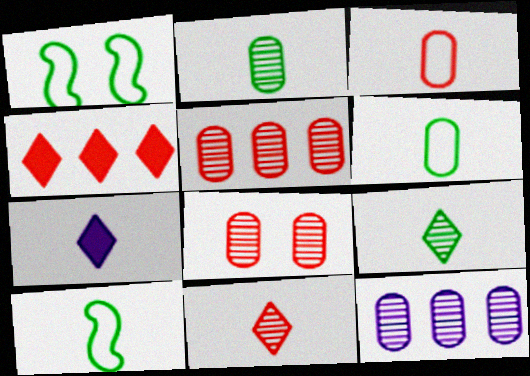[[1, 5, 7], 
[2, 8, 12]]